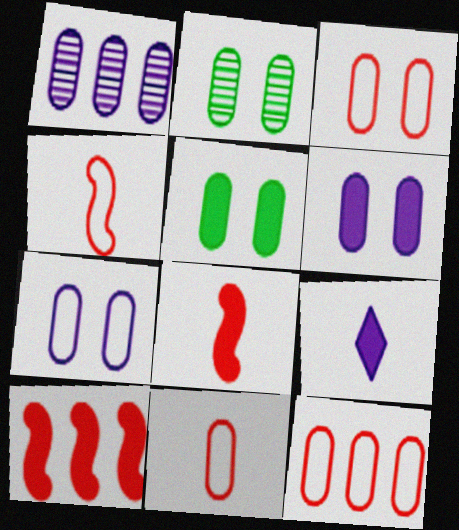[[1, 5, 11], 
[2, 3, 6], 
[3, 11, 12], 
[5, 9, 10]]